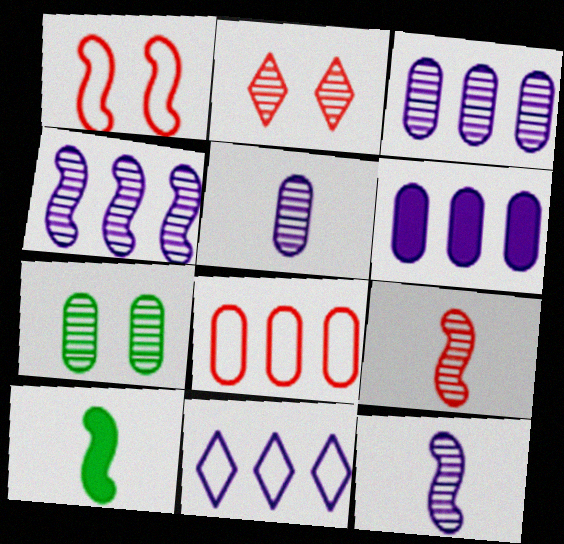[[1, 4, 10], 
[4, 6, 11]]